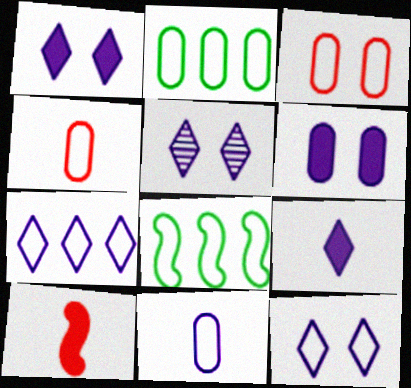[[1, 5, 12], 
[2, 3, 11], 
[2, 5, 10], 
[4, 8, 12], 
[5, 7, 9]]